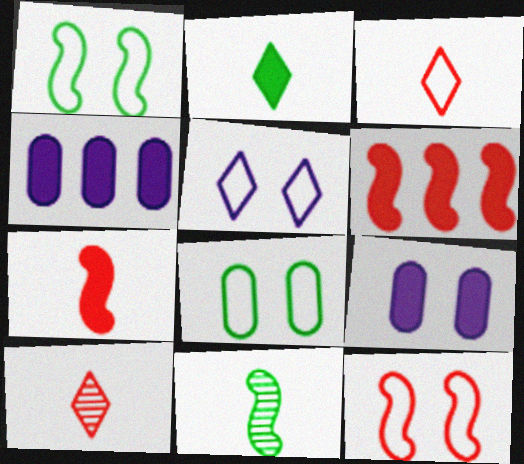[[1, 4, 10], 
[2, 6, 9], 
[5, 8, 12]]